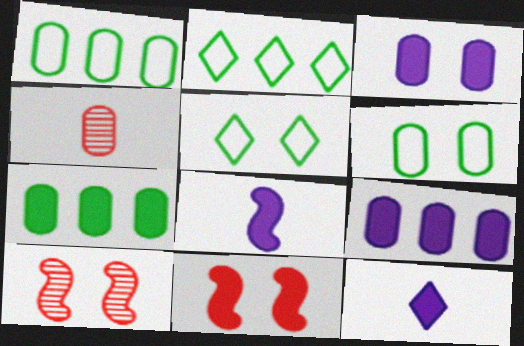[[1, 3, 4], 
[1, 10, 12], 
[3, 5, 10], 
[4, 6, 9], 
[7, 11, 12]]